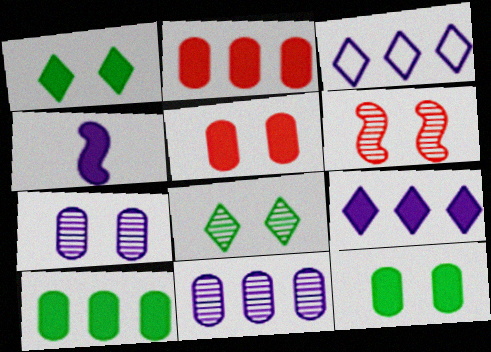[[1, 2, 4], 
[3, 4, 7], 
[6, 7, 8]]